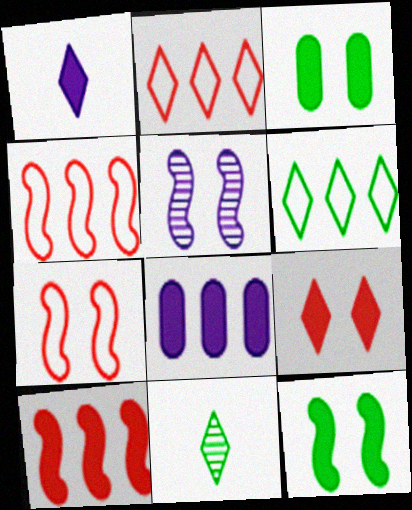[[1, 3, 10], 
[5, 7, 12], 
[7, 8, 11]]